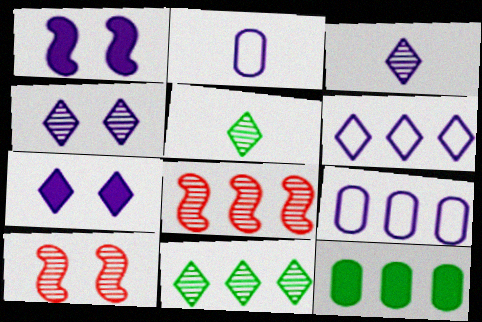[[1, 3, 9], 
[3, 6, 7], 
[6, 8, 12]]